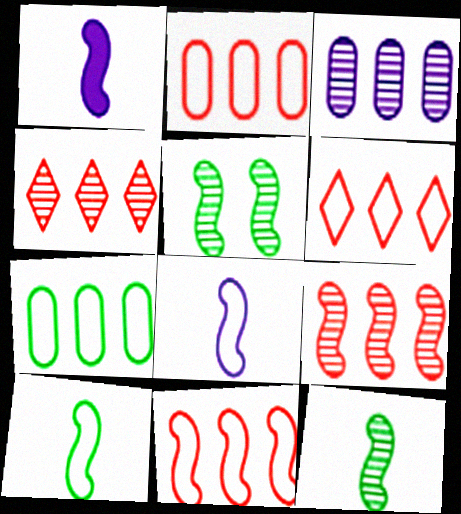[[1, 5, 11], 
[2, 6, 11]]